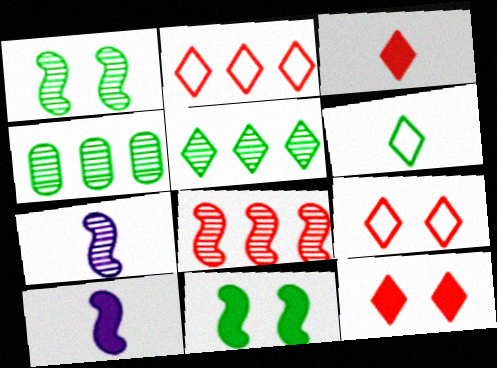[[1, 7, 8], 
[4, 6, 11], 
[4, 9, 10]]